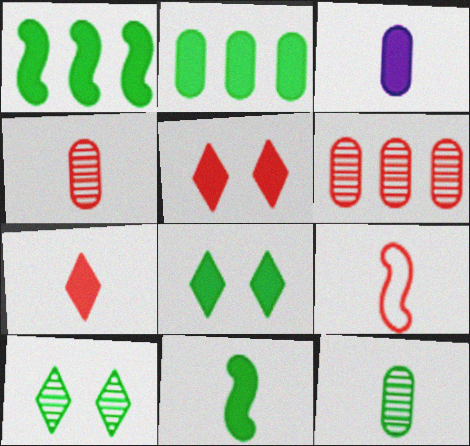[[1, 3, 5], 
[2, 8, 11], 
[3, 7, 11], 
[4, 7, 9], 
[5, 6, 9]]